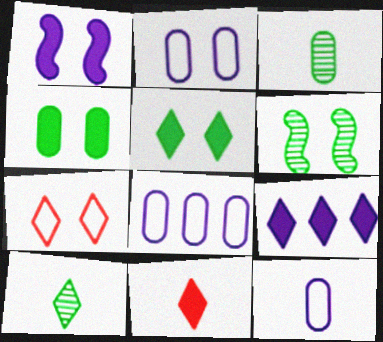[[2, 8, 12], 
[5, 9, 11], 
[6, 8, 11], 
[7, 9, 10]]